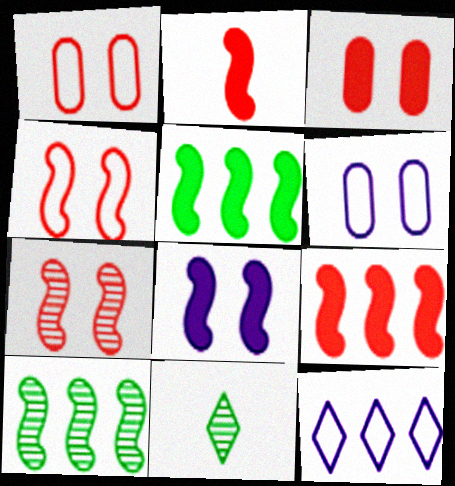[[2, 5, 8], 
[6, 9, 11]]